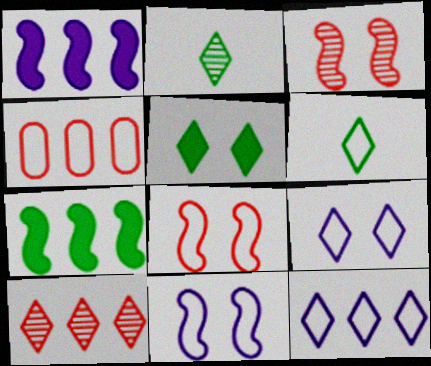[[4, 6, 11]]